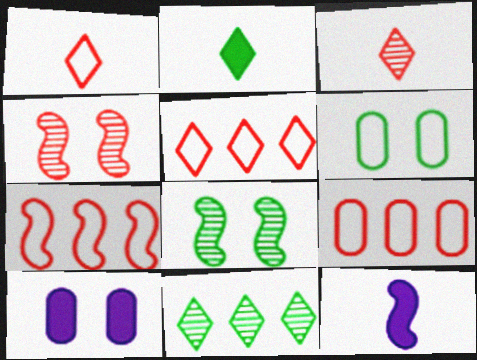[[5, 7, 9], 
[7, 8, 12]]